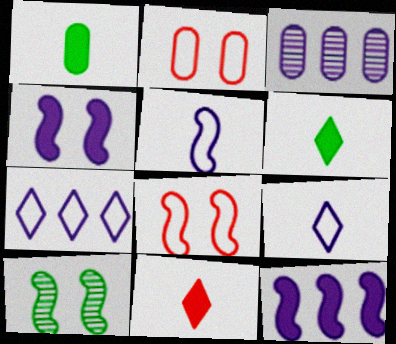[[1, 2, 3], 
[3, 4, 9], 
[3, 6, 8], 
[3, 7, 12], 
[4, 8, 10]]